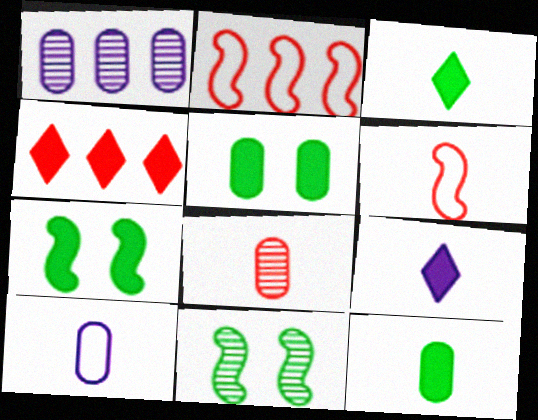[[4, 10, 11], 
[8, 10, 12]]